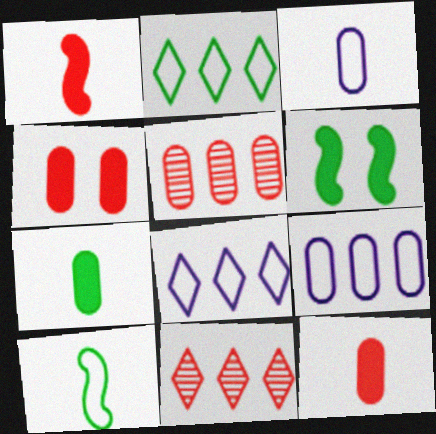[[3, 6, 11]]